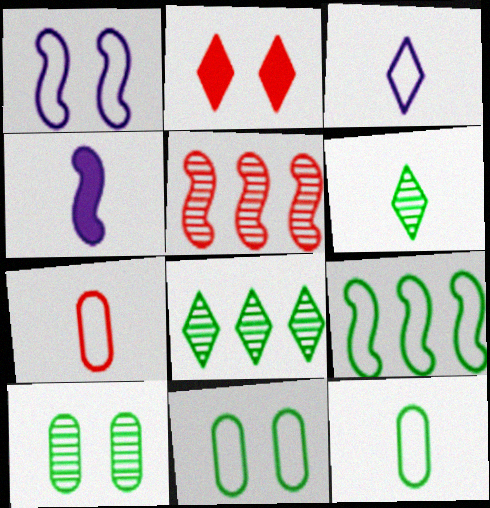[[1, 2, 10], 
[2, 3, 8], 
[2, 5, 7], 
[4, 6, 7]]